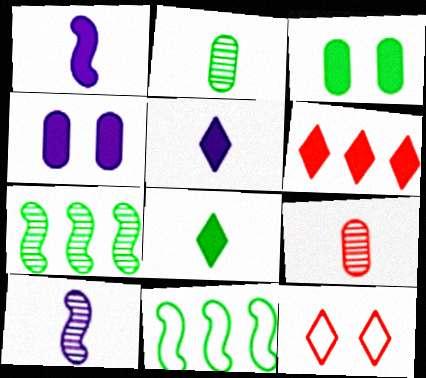[[1, 3, 6]]